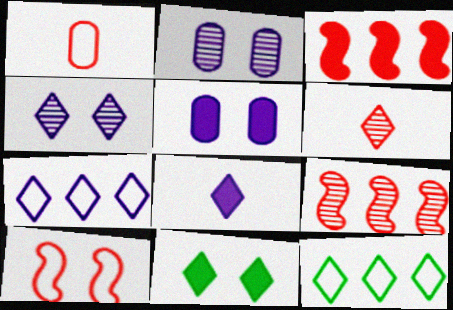[[2, 10, 11], 
[4, 7, 8], 
[6, 7, 11]]